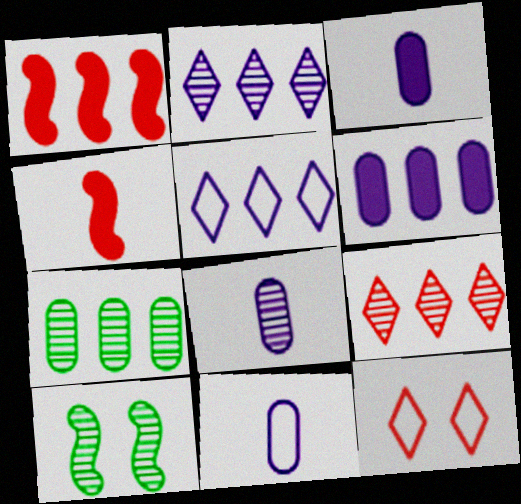[[1, 5, 7], 
[3, 8, 11], 
[8, 9, 10]]